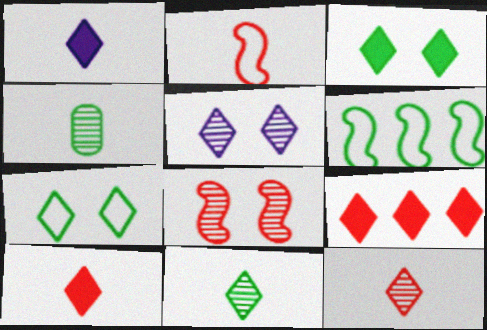[[1, 2, 4], 
[1, 3, 9], 
[3, 4, 6]]